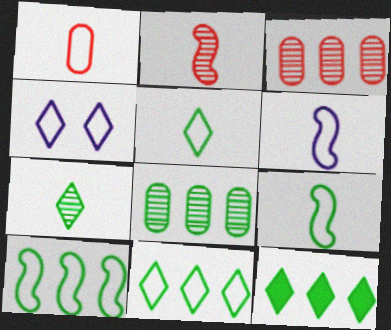[[1, 4, 10], 
[1, 5, 6], 
[8, 10, 12]]